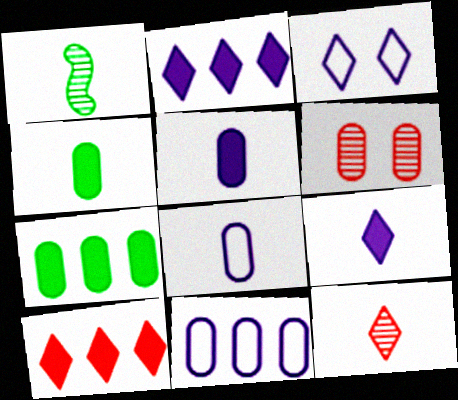[[4, 6, 11], 
[6, 7, 8]]